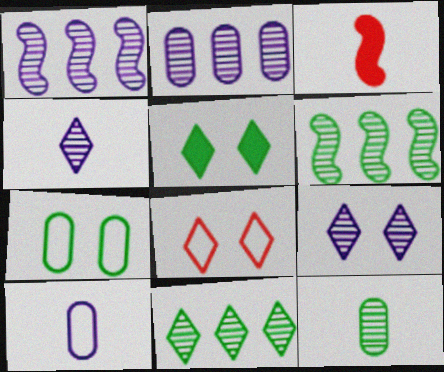[[5, 8, 9]]